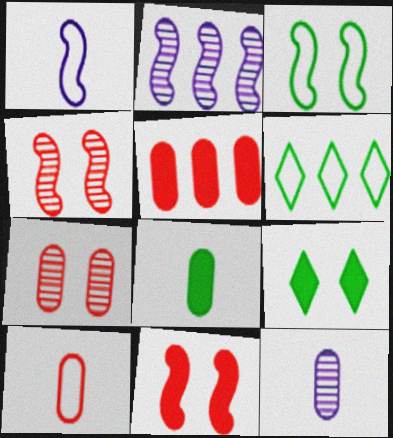[[2, 5, 6], 
[2, 9, 10], 
[5, 7, 10], 
[6, 11, 12], 
[8, 10, 12]]